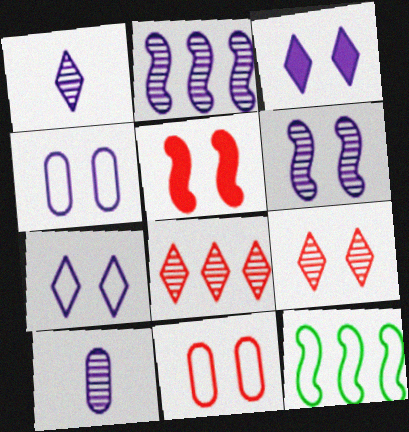[[3, 4, 6], 
[5, 9, 11]]